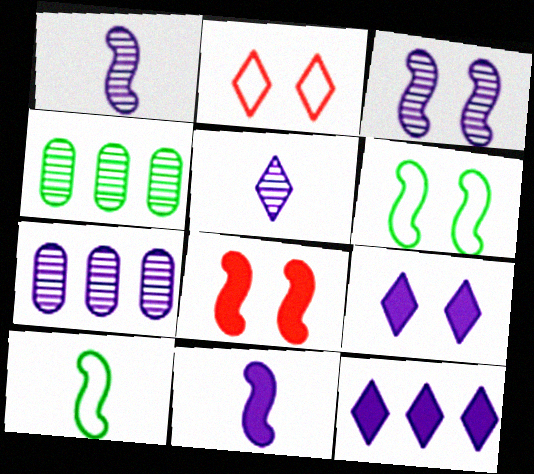[[2, 4, 11], 
[3, 5, 7], 
[3, 6, 8]]